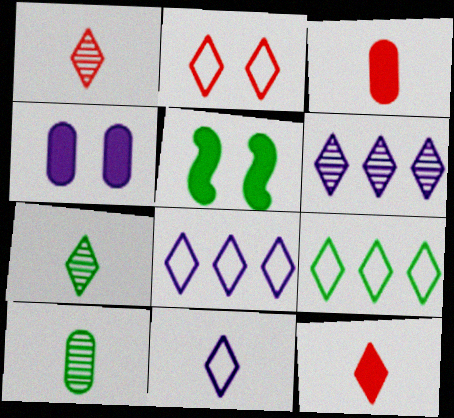[[2, 9, 11], 
[5, 9, 10], 
[7, 11, 12]]